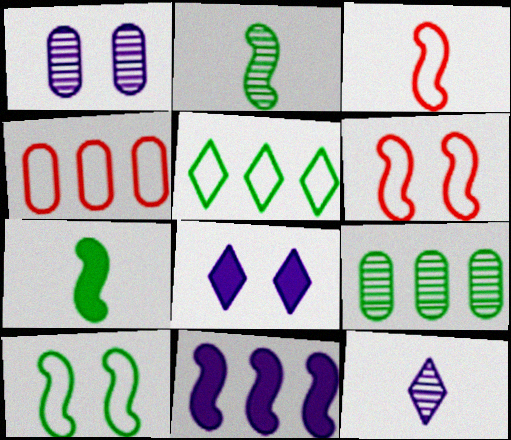[[2, 4, 8], 
[2, 6, 11], 
[3, 8, 9]]